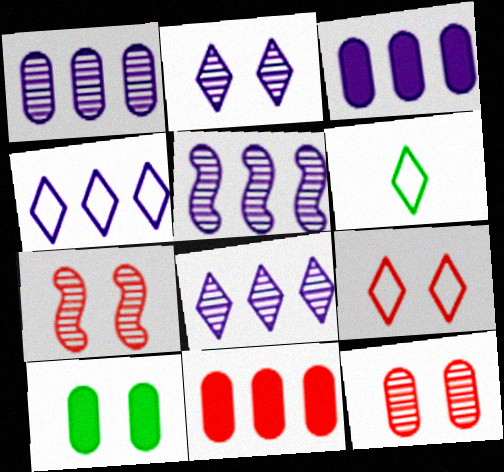[[1, 5, 8], 
[3, 4, 5], 
[3, 6, 7], 
[4, 6, 9]]